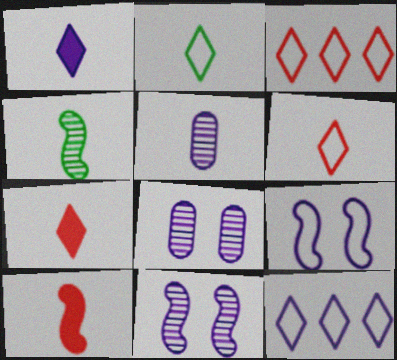[[2, 5, 10]]